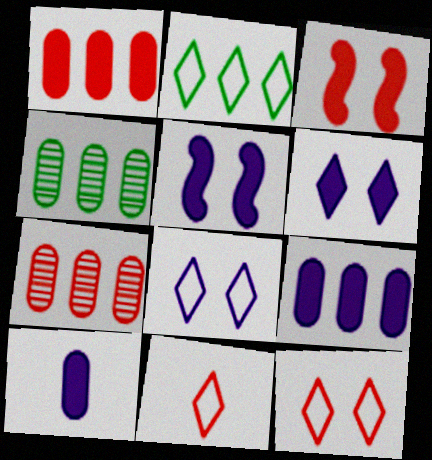[[2, 8, 11], 
[3, 7, 11], 
[4, 5, 11]]